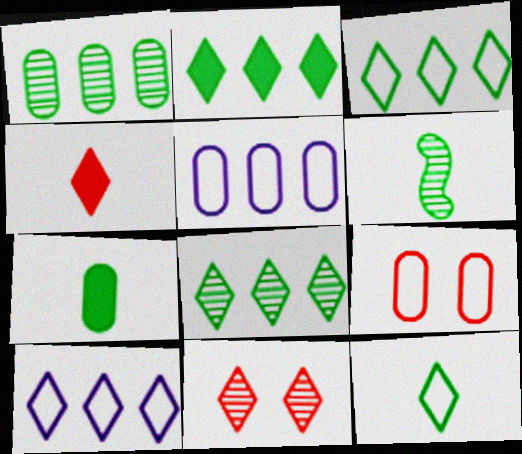[[2, 3, 8], 
[6, 7, 12]]